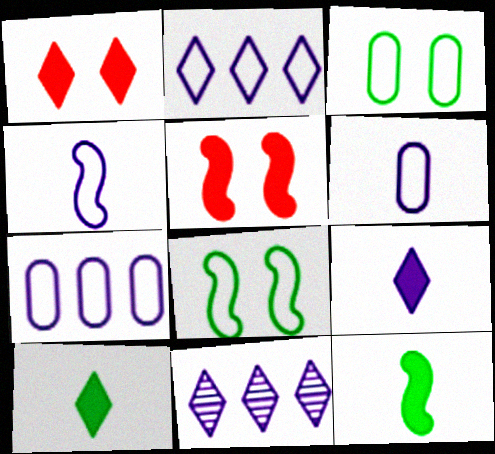[]